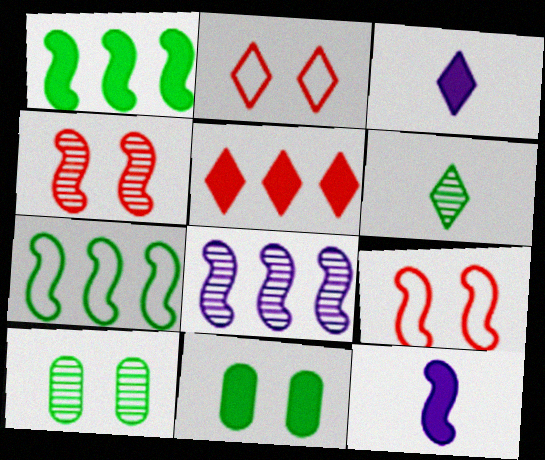[[4, 7, 12], 
[5, 11, 12], 
[6, 7, 11]]